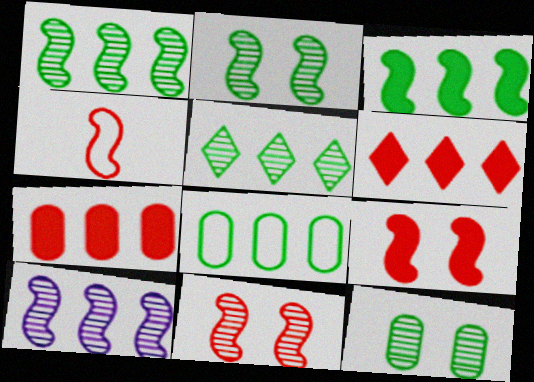[[3, 5, 8], 
[6, 8, 10]]